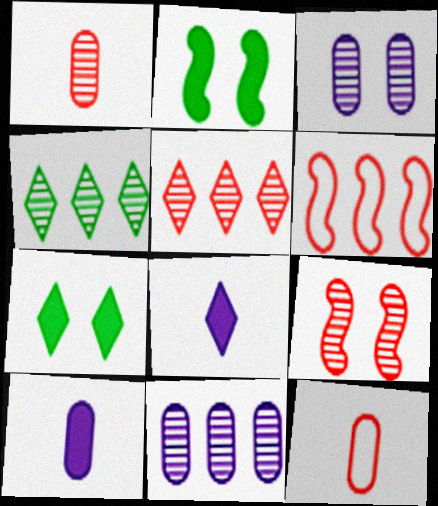[[1, 5, 9]]